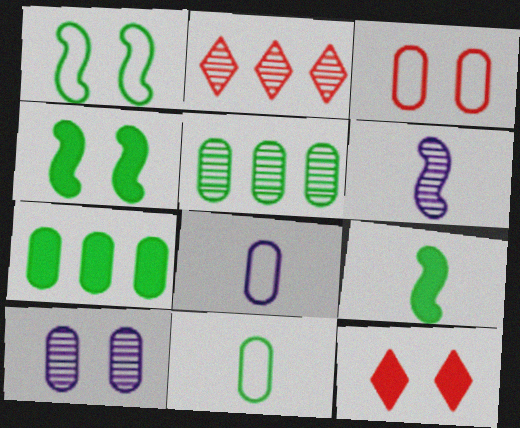[[1, 10, 12], 
[2, 4, 8]]